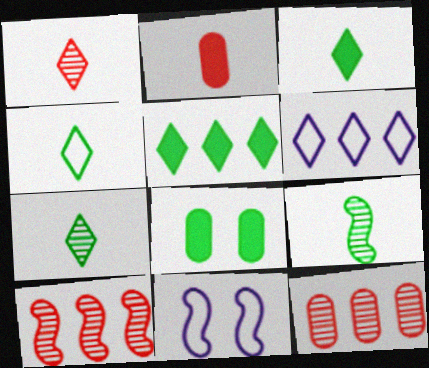[[3, 4, 7], 
[3, 11, 12]]